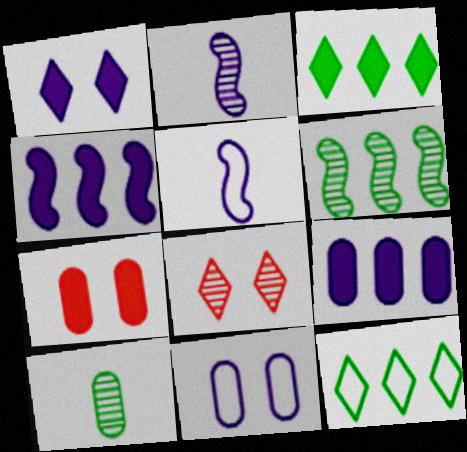[[2, 7, 12]]